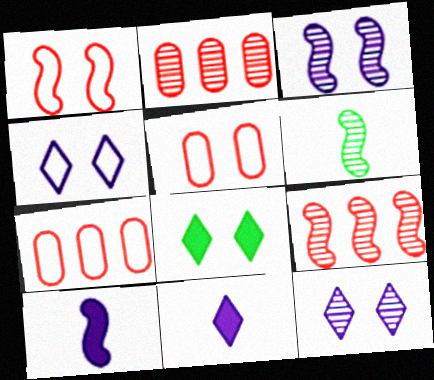[[2, 6, 12], 
[3, 5, 8], 
[3, 6, 9]]